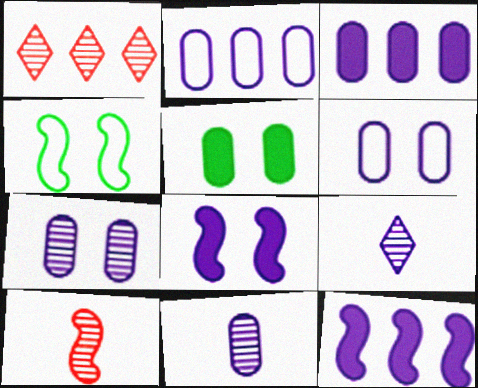[[2, 8, 9], 
[3, 6, 11], 
[4, 10, 12], 
[6, 9, 12]]